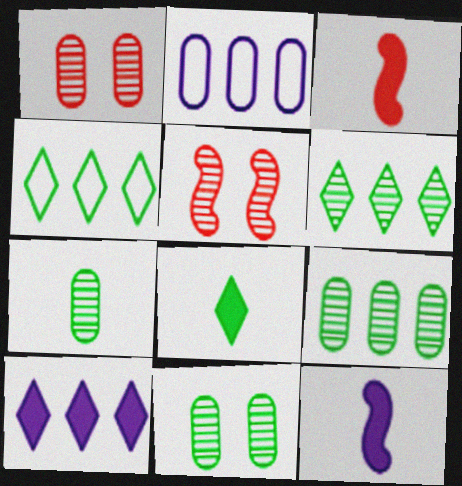[[1, 4, 12], 
[2, 5, 8], 
[7, 9, 11]]